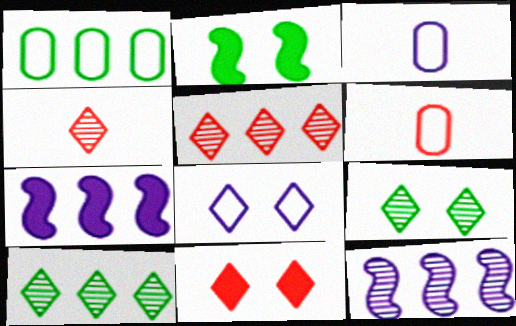[[1, 5, 7], 
[2, 3, 5], 
[6, 7, 9], 
[8, 9, 11]]